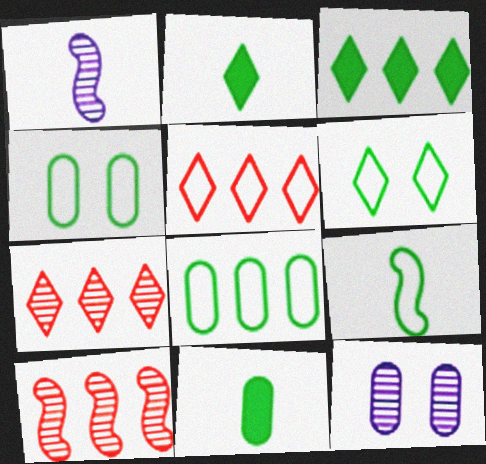[[6, 8, 9]]